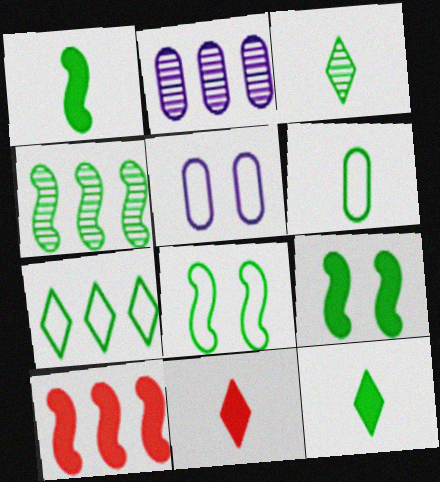[[1, 3, 6], 
[1, 4, 8], 
[2, 7, 10], 
[2, 8, 11], 
[3, 5, 10], 
[4, 5, 11], 
[6, 7, 8]]